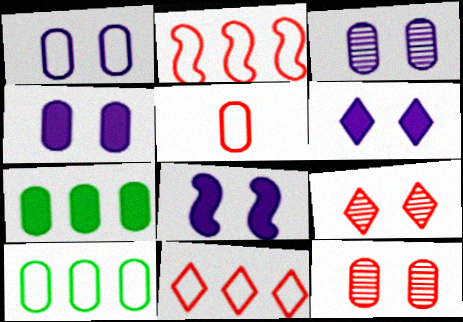[[1, 3, 4], 
[1, 5, 10], 
[3, 5, 7], 
[4, 6, 8]]